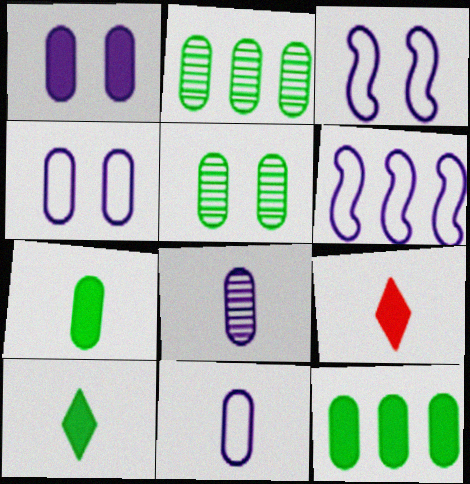[[2, 3, 9], 
[5, 6, 9]]